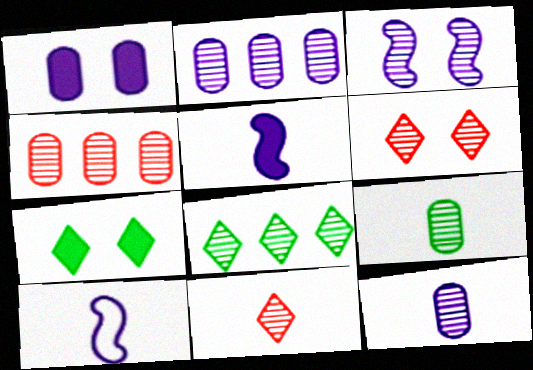[[4, 7, 10]]